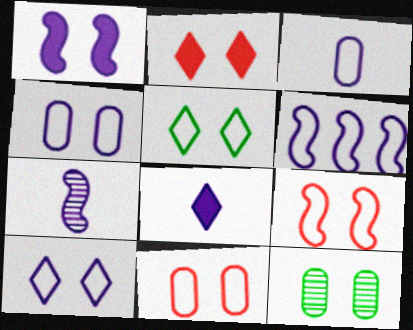[[1, 6, 7], 
[3, 6, 10], 
[3, 7, 8], 
[4, 5, 9]]